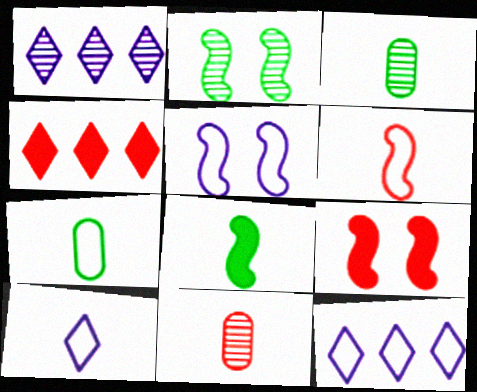[[1, 2, 11], 
[1, 7, 9], 
[2, 5, 9], 
[3, 4, 5], 
[3, 9, 12], 
[6, 7, 10], 
[8, 10, 11]]